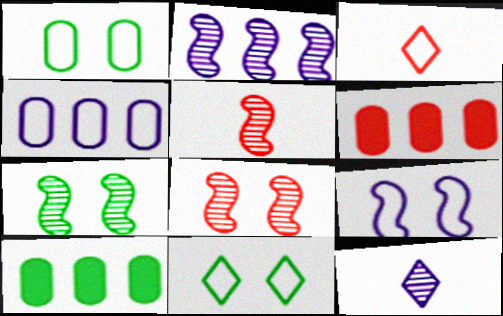[[2, 5, 7], 
[3, 6, 8]]